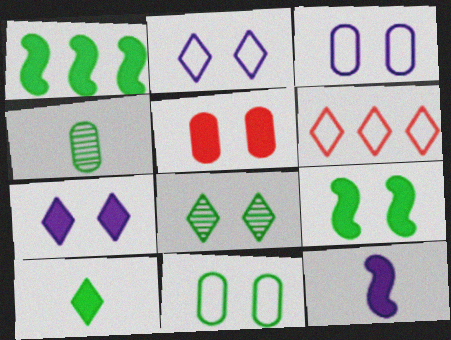[[5, 7, 9], 
[8, 9, 11]]